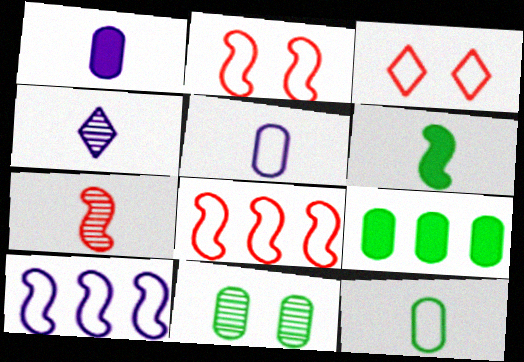[[2, 4, 9], 
[3, 10, 12], 
[9, 11, 12]]